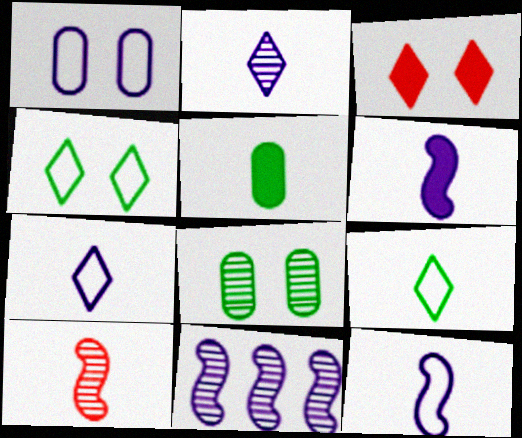[[5, 7, 10]]